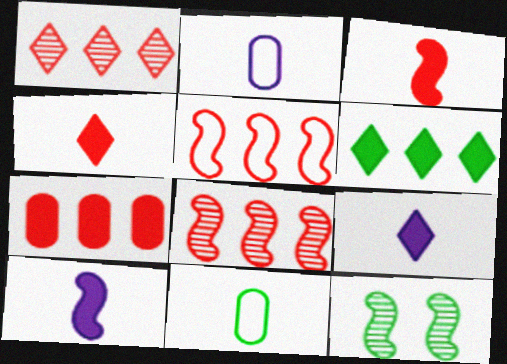[[1, 5, 7], 
[5, 10, 12], 
[6, 11, 12]]